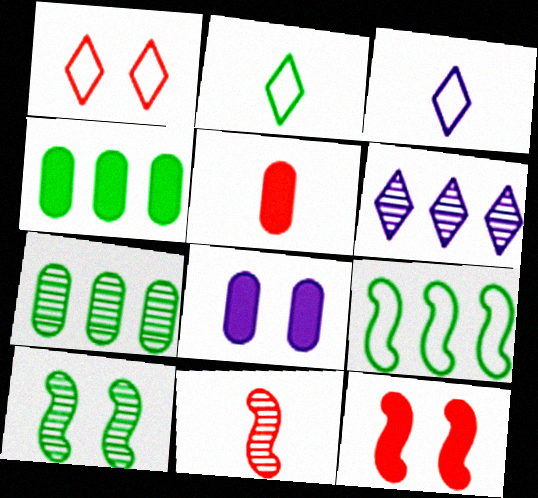[[1, 8, 10], 
[2, 4, 10], 
[3, 7, 12], 
[4, 5, 8]]